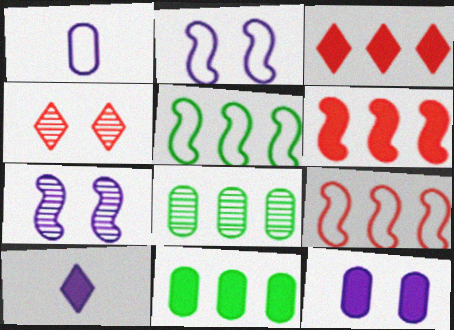[]